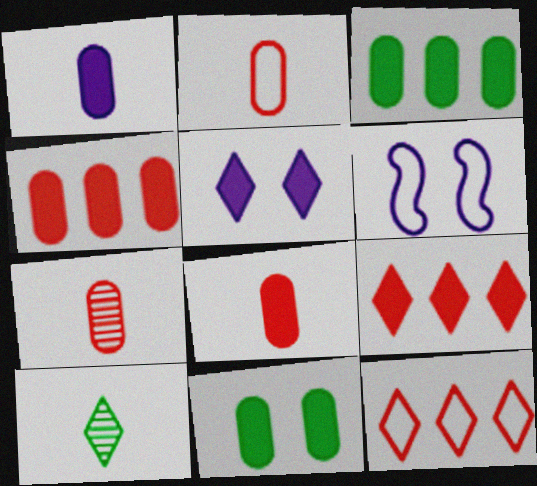[[1, 4, 11], 
[2, 7, 8], 
[4, 6, 10], 
[5, 10, 12]]